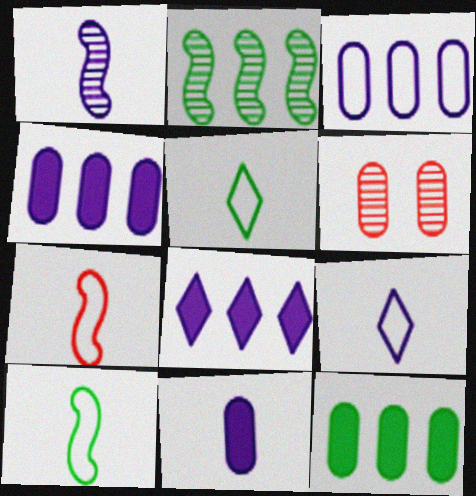[[1, 9, 11], 
[6, 8, 10]]